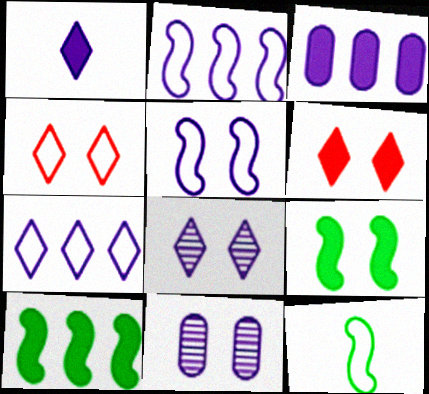[[1, 2, 11], 
[1, 7, 8], 
[4, 9, 11]]